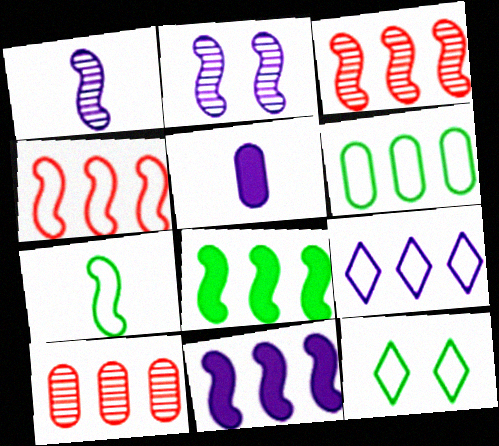[[2, 5, 9], 
[3, 5, 12], 
[4, 6, 9], 
[6, 7, 12], 
[8, 9, 10]]